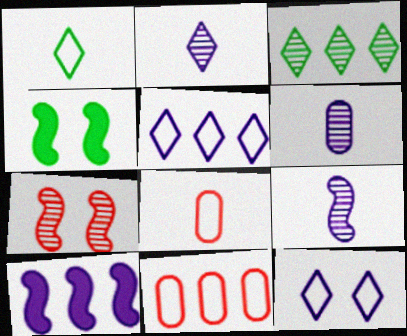[[2, 4, 11], 
[2, 6, 9], 
[3, 6, 7], 
[3, 10, 11], 
[6, 10, 12]]